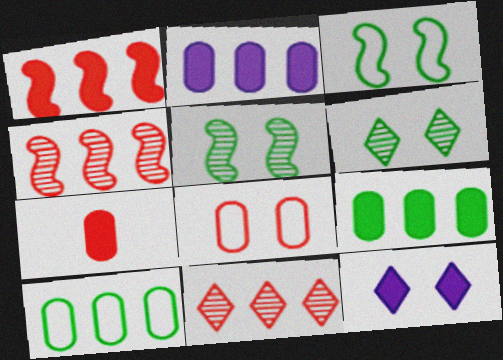[[5, 8, 12]]